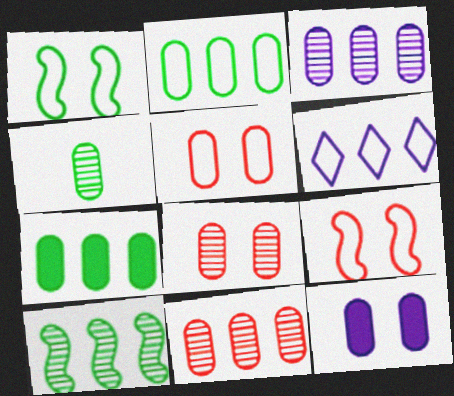[[3, 4, 8]]